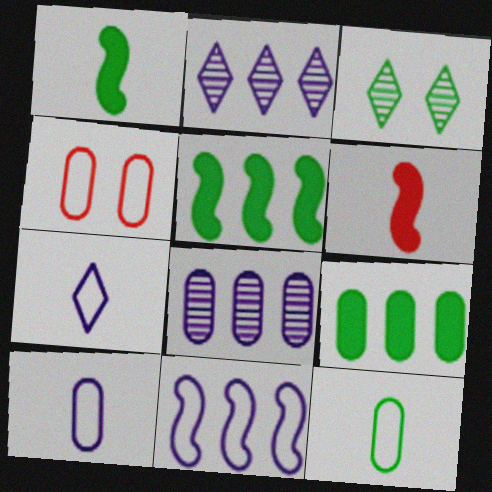[[1, 2, 4], 
[3, 5, 12]]